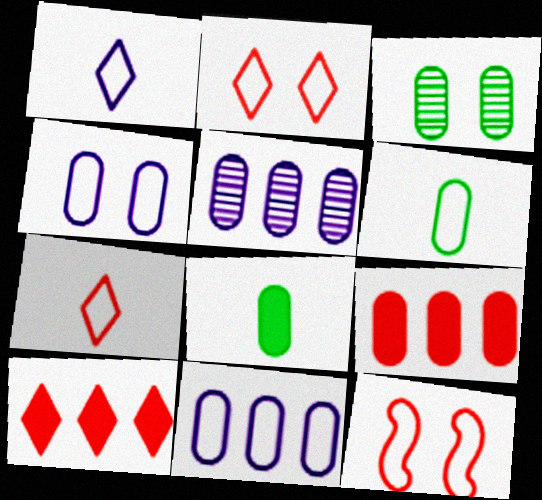[]